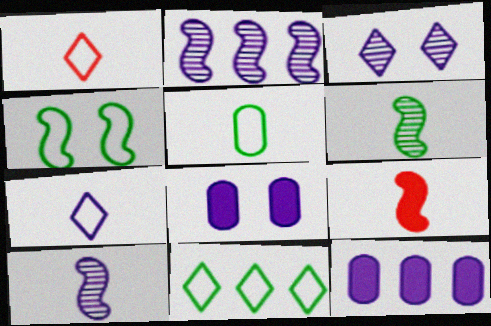[[2, 4, 9], 
[2, 7, 8], 
[4, 5, 11]]